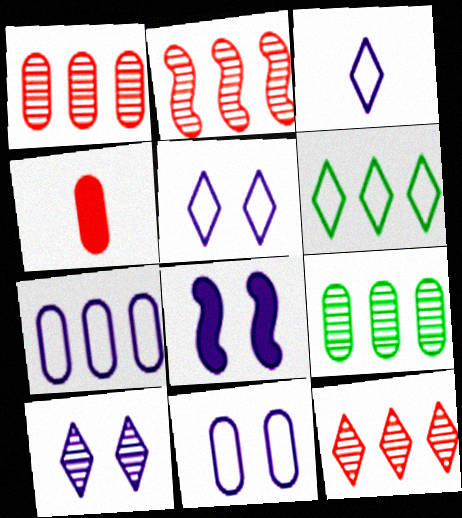[[1, 2, 12], 
[4, 9, 11], 
[8, 10, 11]]